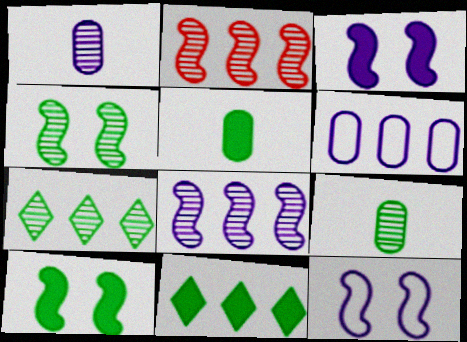[[2, 6, 11], 
[4, 7, 9], 
[5, 10, 11]]